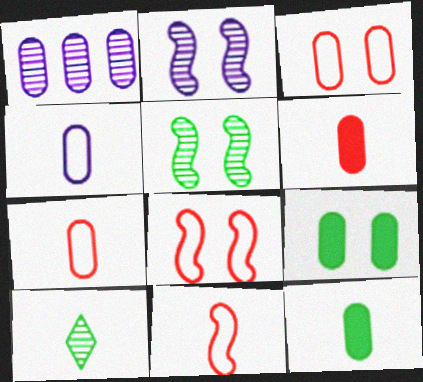[[1, 3, 12], 
[1, 7, 9]]